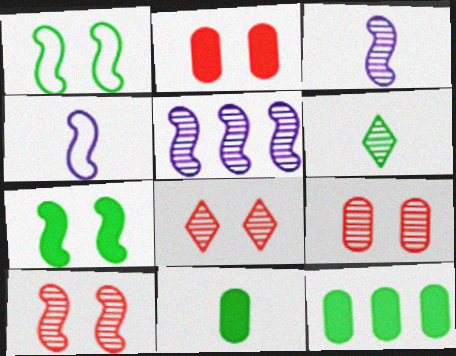[[1, 6, 12], 
[4, 8, 12], 
[5, 6, 9], 
[8, 9, 10]]